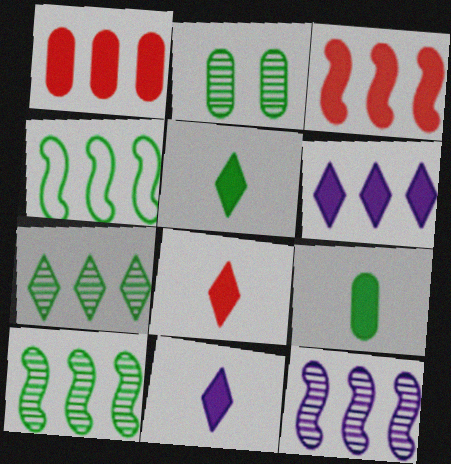[[2, 4, 5], 
[3, 4, 12], 
[5, 8, 11]]